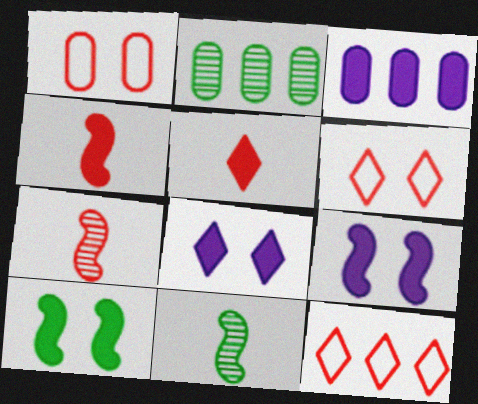[[3, 5, 10], 
[3, 6, 11]]